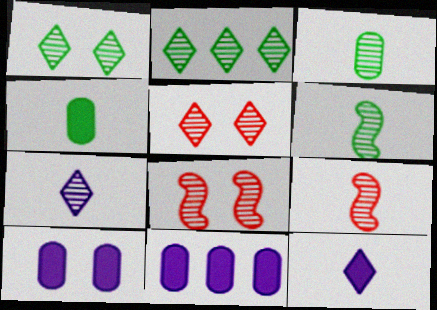[[2, 5, 7], 
[3, 7, 9]]